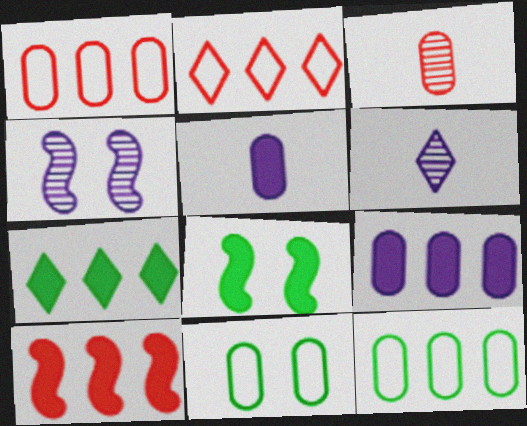[[1, 6, 8], 
[3, 9, 11], 
[6, 10, 11], 
[7, 9, 10]]